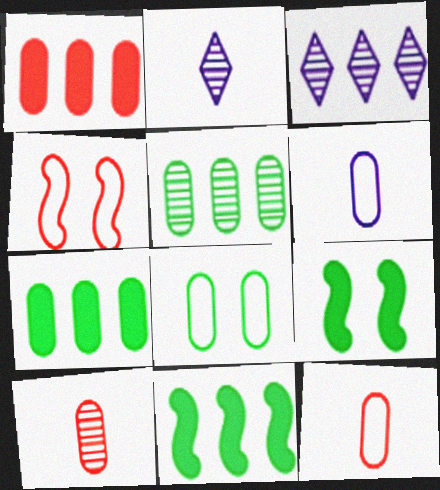[[2, 4, 7], 
[3, 9, 12]]